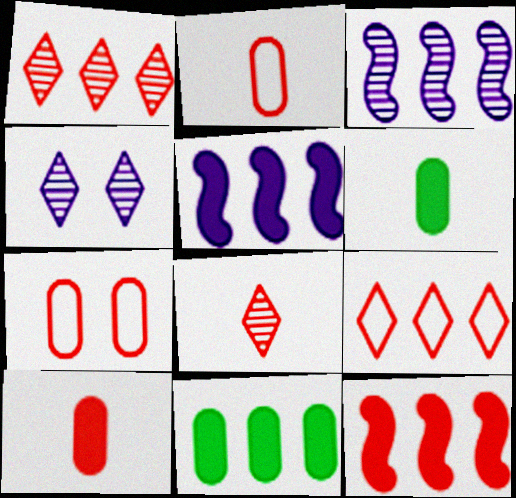[[3, 9, 11], 
[7, 8, 12]]